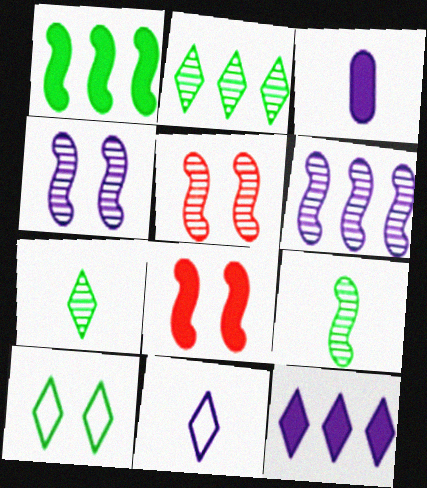[[5, 6, 9]]